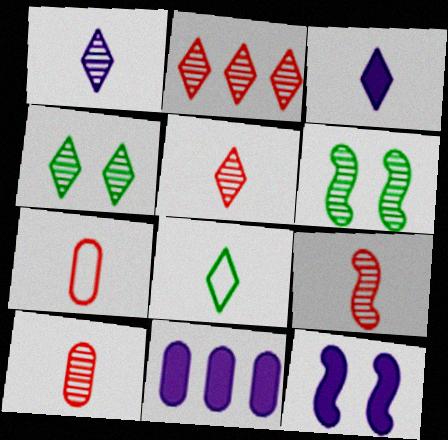[[1, 2, 4], 
[3, 5, 8], 
[3, 11, 12], 
[5, 9, 10]]